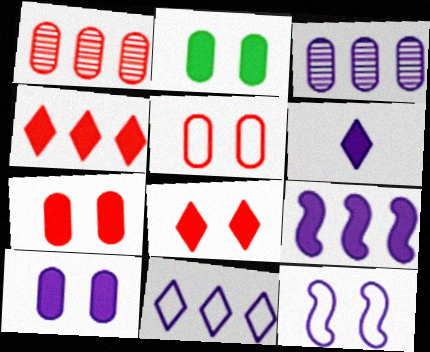[[2, 7, 10], 
[3, 6, 12], 
[3, 9, 11], 
[6, 9, 10]]